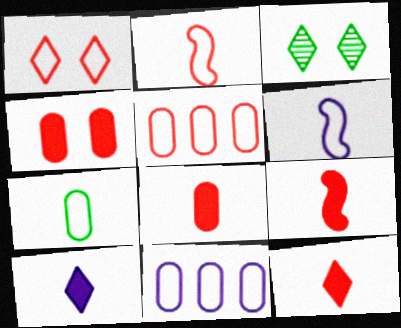[[1, 2, 5], 
[3, 9, 11], 
[8, 9, 12]]